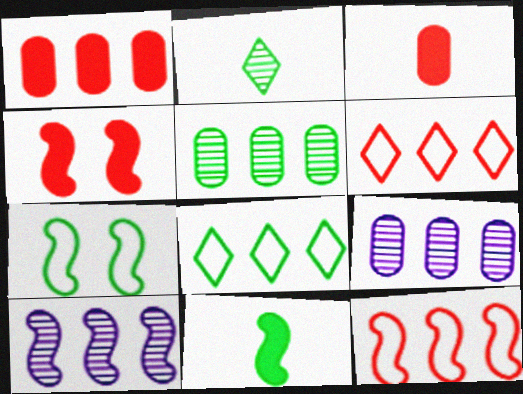[[1, 8, 10]]